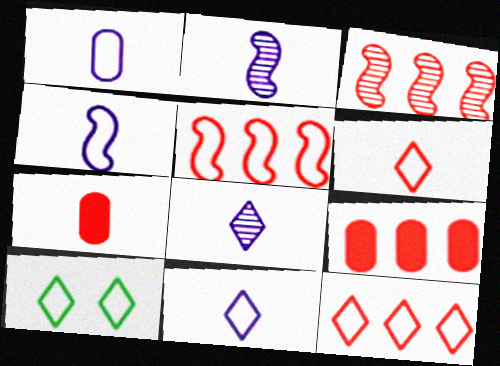[[1, 4, 11], 
[1, 5, 10], 
[2, 9, 10], 
[3, 9, 12], 
[10, 11, 12]]